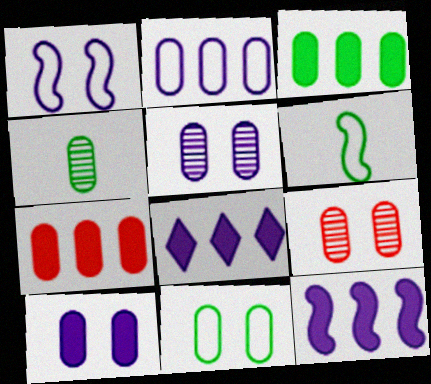[[3, 4, 11], 
[6, 8, 9], 
[9, 10, 11]]